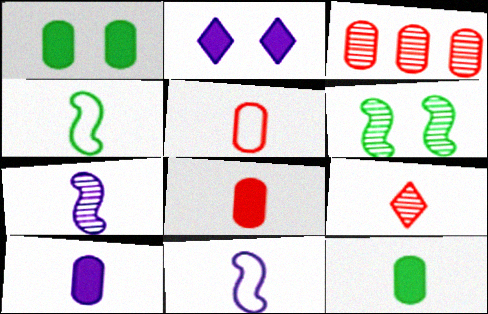[[2, 3, 4], 
[4, 9, 10], 
[8, 10, 12], 
[9, 11, 12]]